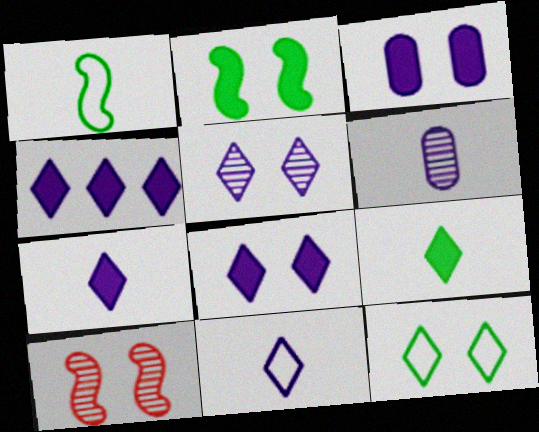[[3, 10, 12], 
[4, 5, 11], 
[4, 7, 8]]